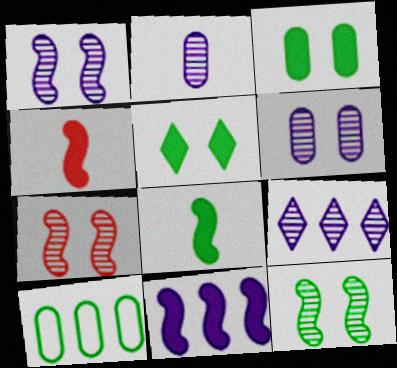[[1, 2, 9], 
[1, 7, 12]]